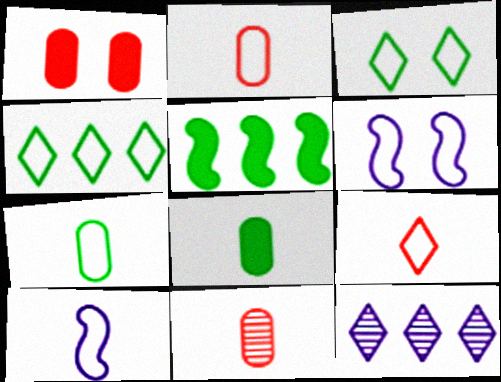[[2, 4, 6], 
[7, 9, 10]]